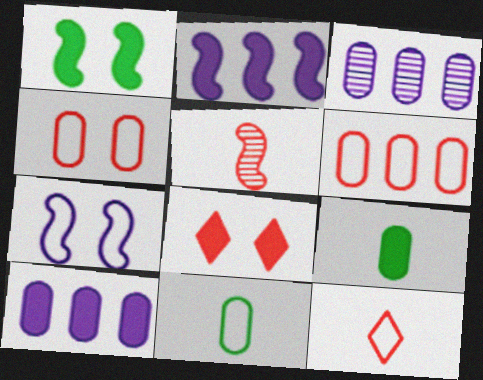[[1, 3, 12], 
[2, 8, 9], 
[3, 4, 9], 
[5, 6, 8]]